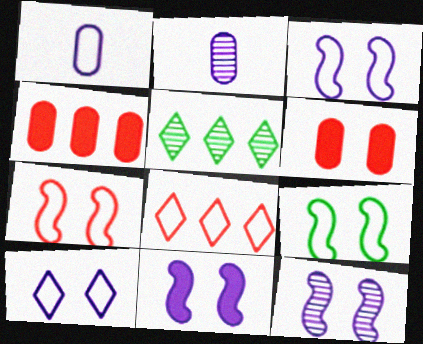[[1, 8, 9], 
[3, 7, 9], 
[3, 11, 12]]